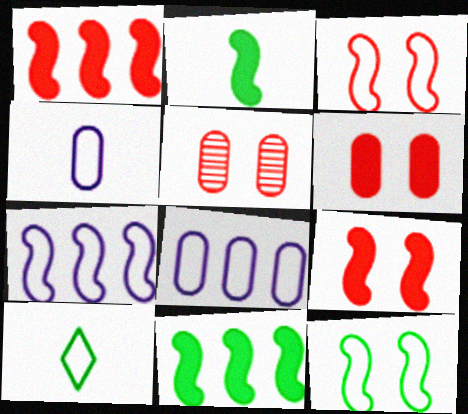[[3, 8, 10]]